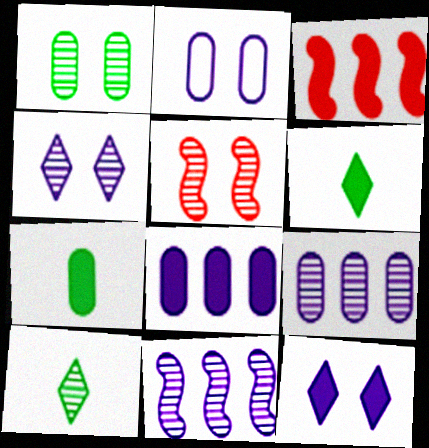[[1, 4, 5], 
[2, 3, 10], 
[3, 7, 12], 
[5, 9, 10]]